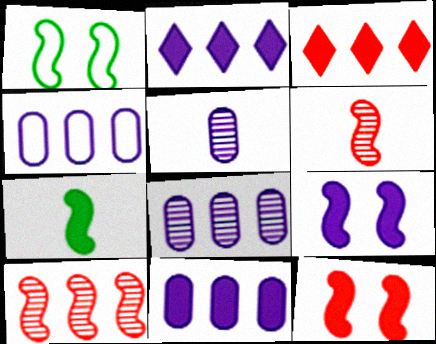[[1, 3, 5], 
[4, 8, 11]]